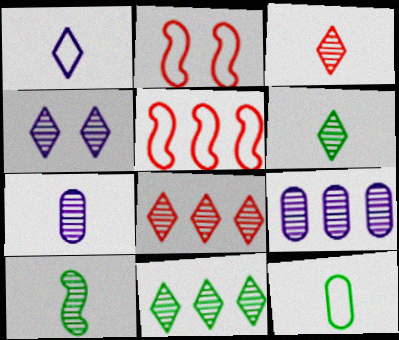[[3, 4, 11], 
[3, 7, 10], 
[4, 6, 8]]